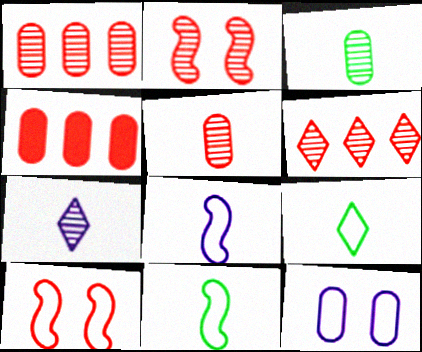[[2, 5, 6], 
[3, 4, 12]]